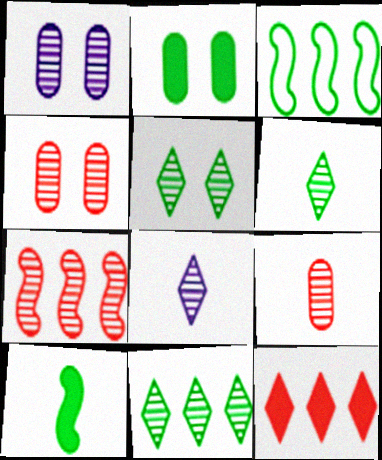[[1, 6, 7], 
[2, 3, 6], 
[5, 6, 11]]